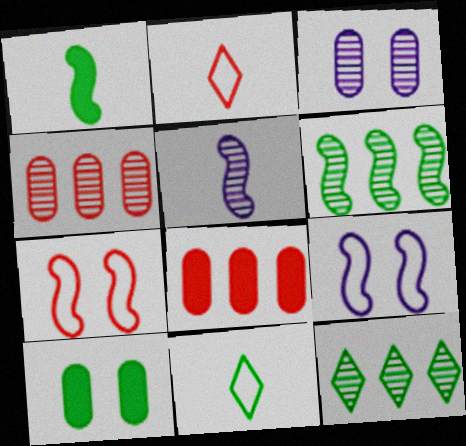[[6, 10, 11]]